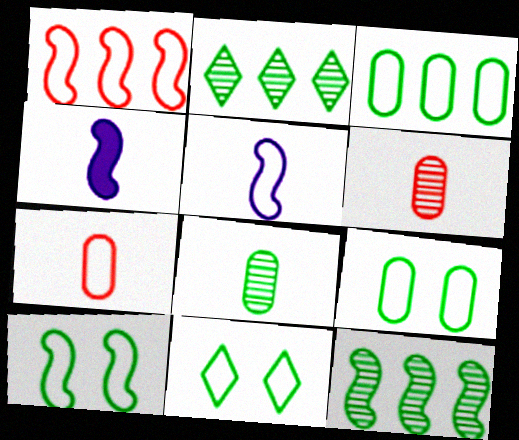[[1, 5, 10], 
[9, 10, 11]]